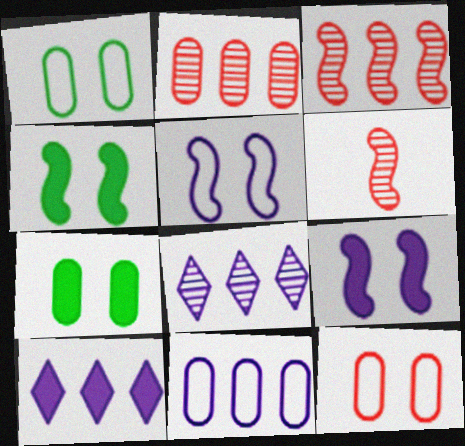[[1, 6, 10]]